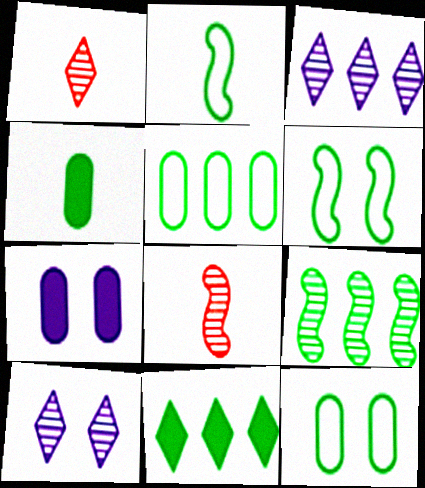[[5, 9, 11]]